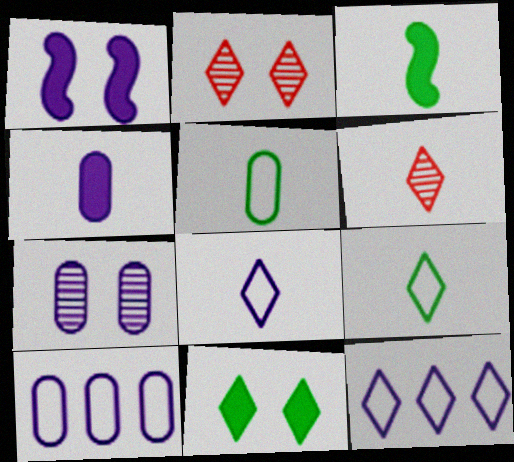[[2, 3, 10], 
[4, 7, 10], 
[6, 11, 12]]